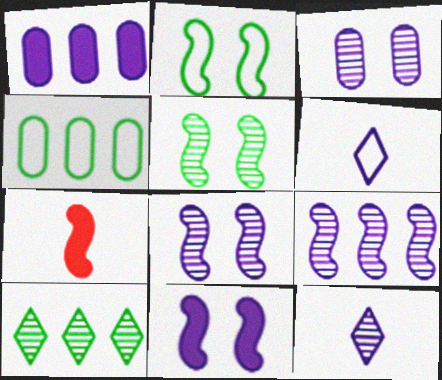[[1, 6, 8], 
[2, 7, 9], 
[3, 9, 12]]